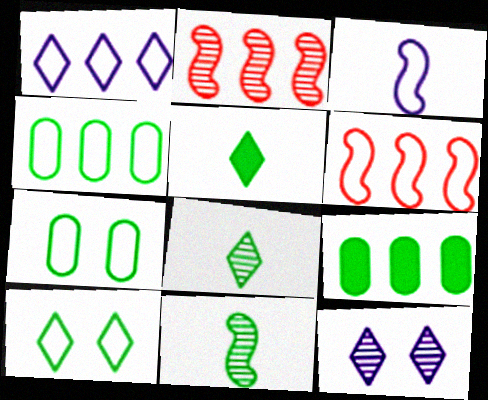[[1, 2, 9], 
[1, 4, 6], 
[9, 10, 11]]